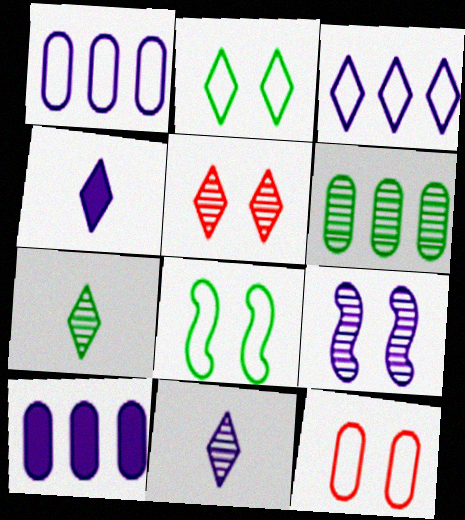[[1, 4, 9]]